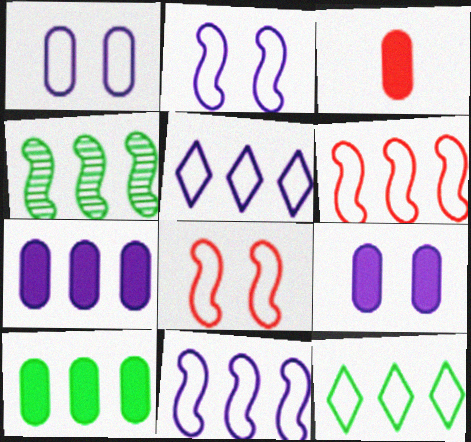[[3, 9, 10], 
[4, 10, 12]]